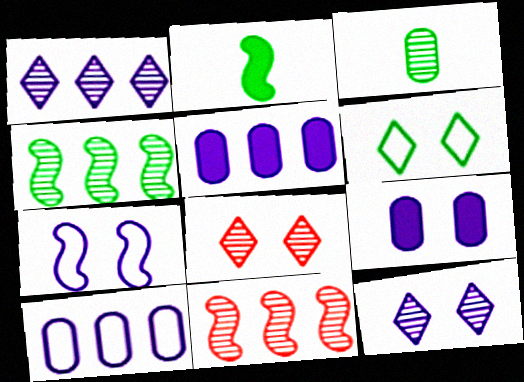[[2, 7, 11], 
[2, 8, 10], 
[3, 11, 12], 
[7, 9, 12]]